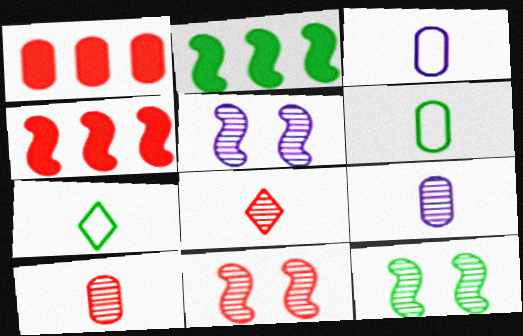[[1, 5, 7], 
[5, 11, 12]]